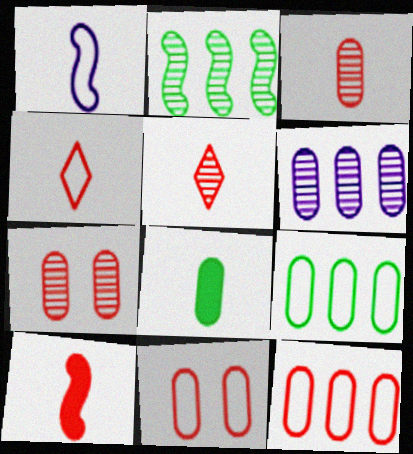[[1, 5, 8], 
[3, 4, 10], 
[6, 8, 11]]